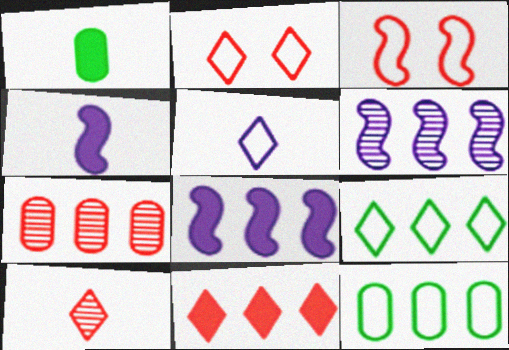[[1, 2, 6], 
[2, 5, 9], 
[2, 10, 11], 
[3, 5, 12], 
[6, 11, 12], 
[7, 8, 9]]